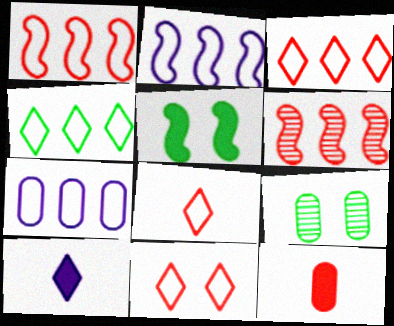[[1, 4, 7], 
[1, 9, 10], 
[3, 8, 11], 
[6, 11, 12], 
[7, 9, 12]]